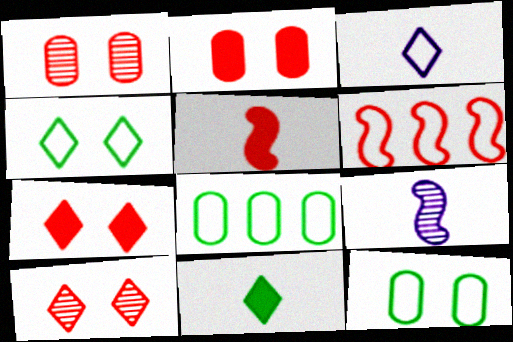[[3, 6, 12], 
[7, 8, 9]]